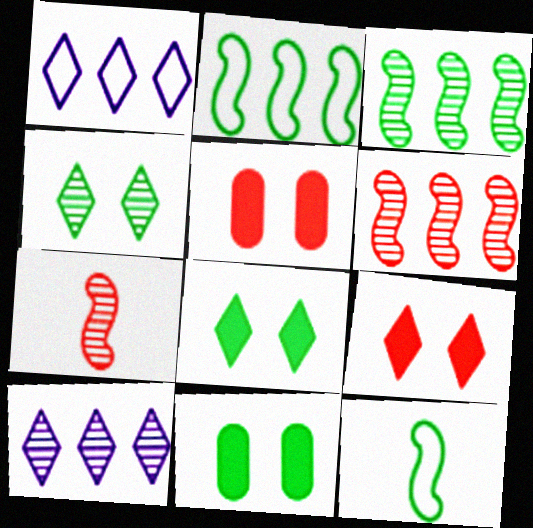[[1, 7, 11], 
[5, 10, 12]]